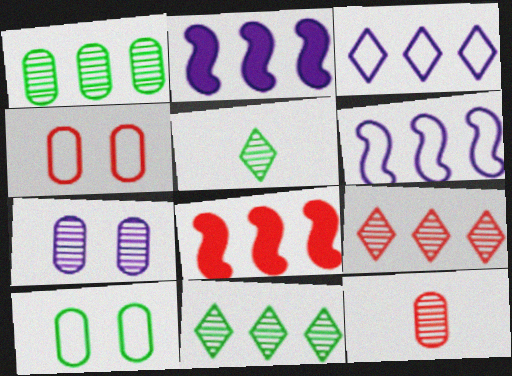[[1, 3, 8], 
[1, 7, 12], 
[2, 4, 5]]